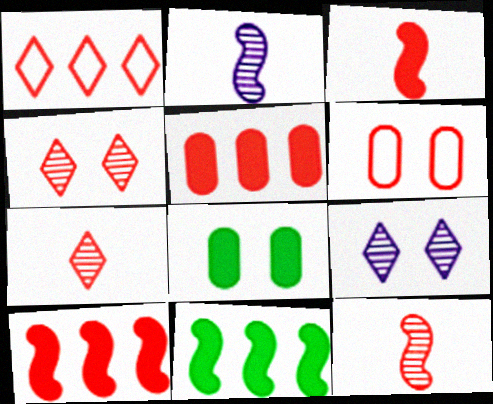[[1, 2, 8], 
[6, 7, 10]]